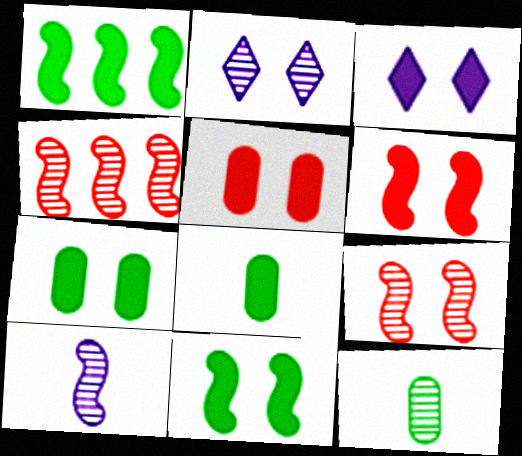[[2, 4, 12], 
[3, 5, 11], 
[3, 6, 7]]